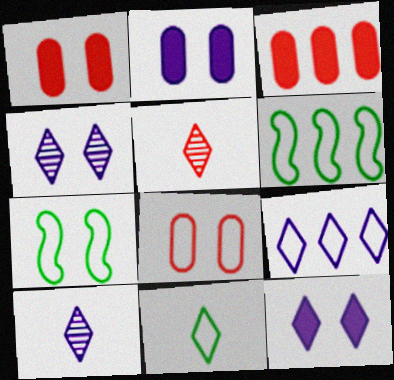[[1, 4, 7], 
[1, 6, 10], 
[2, 5, 6], 
[3, 7, 10], 
[9, 10, 12]]